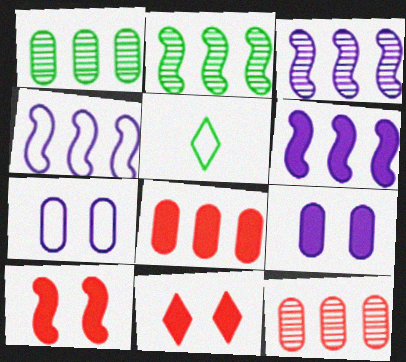[[3, 4, 6]]